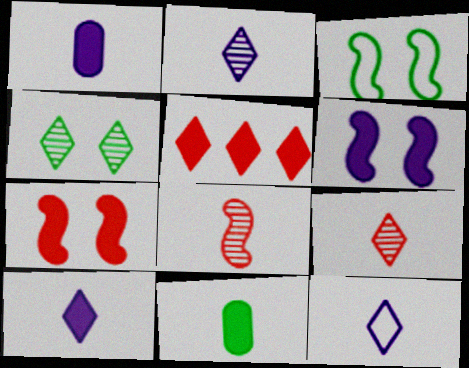[[2, 10, 12], 
[4, 5, 12], 
[5, 6, 11], 
[8, 11, 12]]